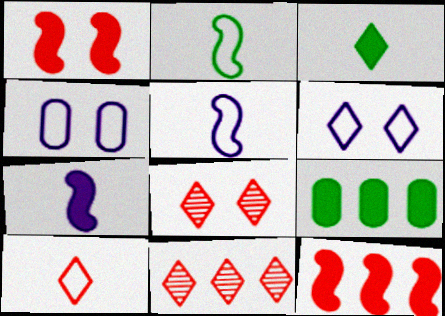[[3, 6, 11], 
[5, 8, 9]]